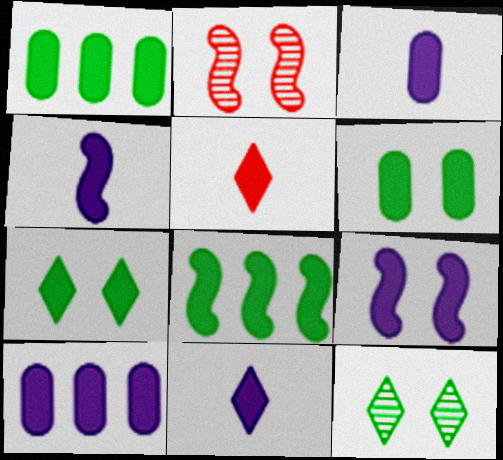[[1, 5, 9], 
[3, 4, 11], 
[9, 10, 11]]